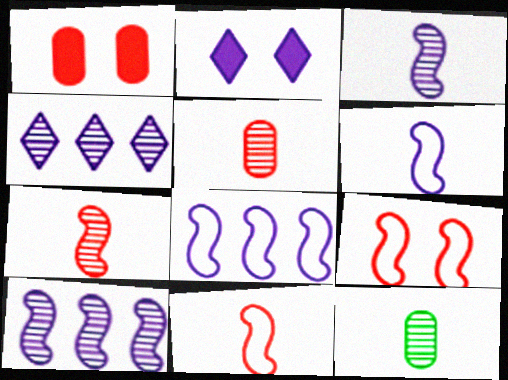[]